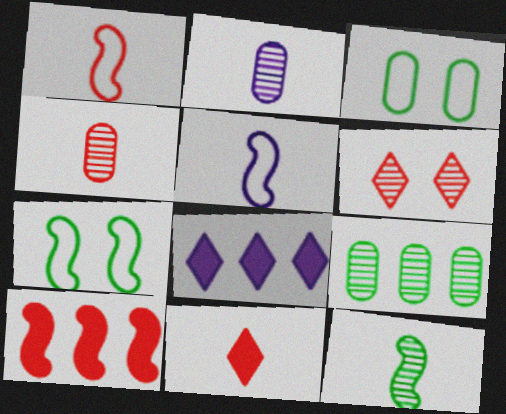[[1, 4, 11], 
[4, 7, 8]]